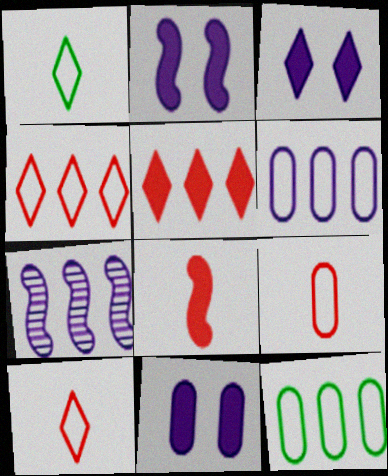[[2, 3, 11], 
[5, 7, 12]]